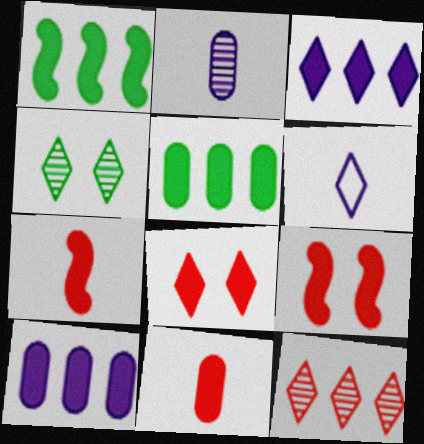[]